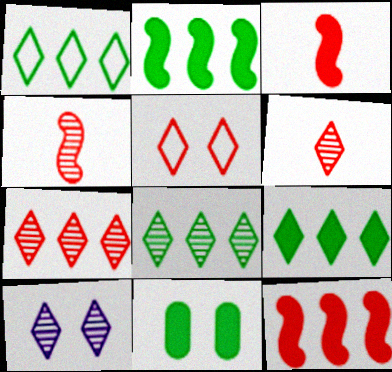[[1, 8, 9], 
[6, 8, 10]]